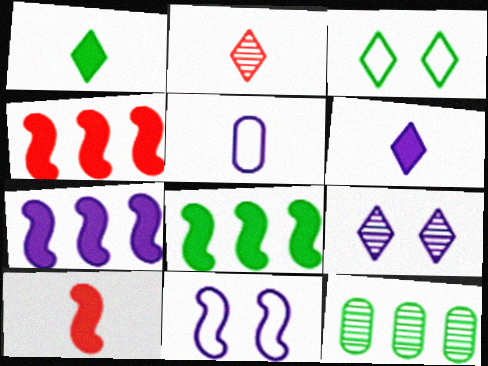[[4, 7, 8], 
[5, 7, 9]]